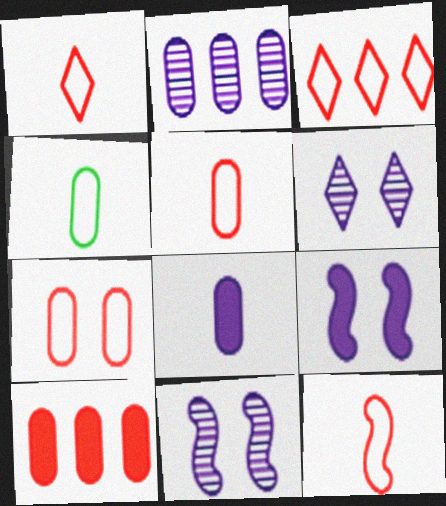[[1, 5, 12], 
[3, 7, 12]]